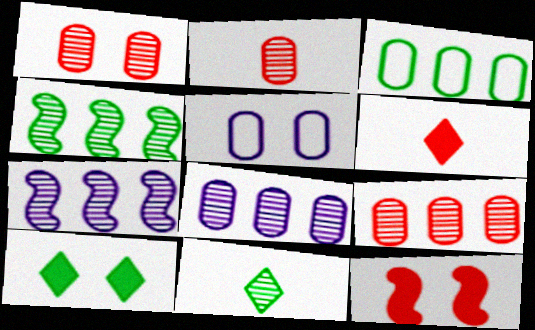[[1, 2, 9], 
[1, 7, 11], 
[4, 5, 6]]